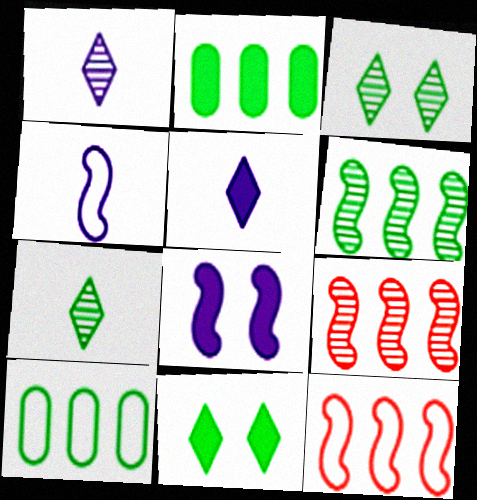[]